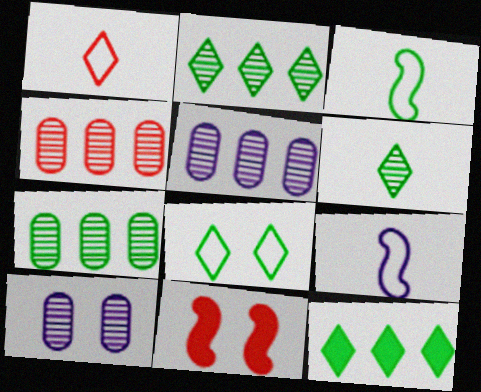[[1, 4, 11], 
[4, 5, 7], 
[6, 8, 12], 
[8, 10, 11]]